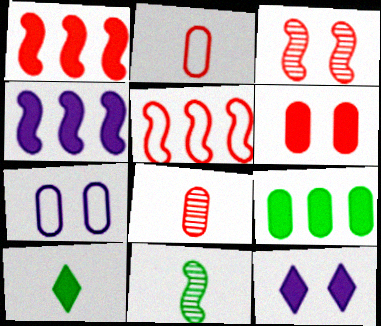[[4, 6, 10], 
[7, 8, 9]]